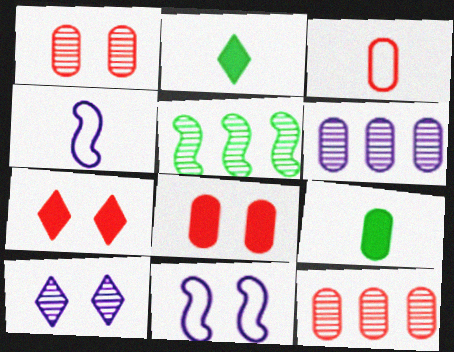[[2, 11, 12], 
[3, 8, 12]]